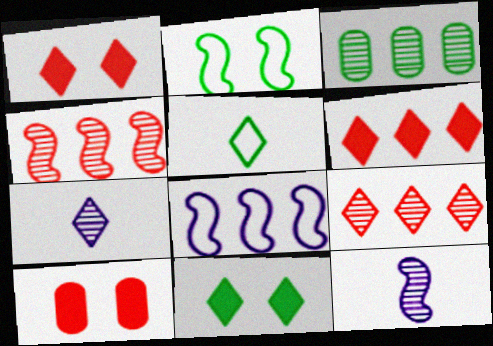[[3, 6, 8]]